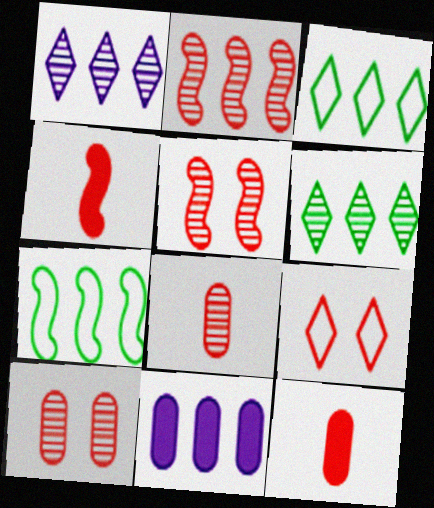[[2, 3, 11], 
[2, 9, 12]]